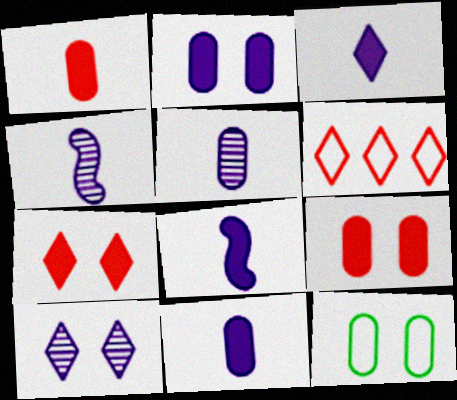[[3, 8, 11]]